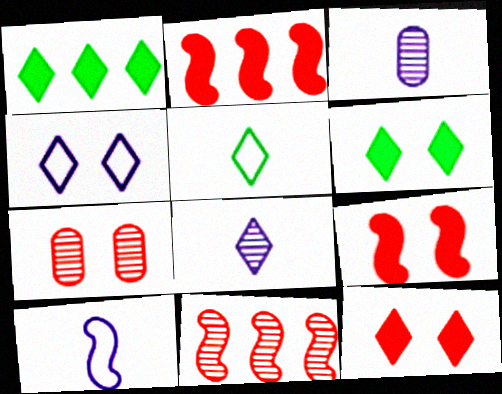[[1, 7, 10]]